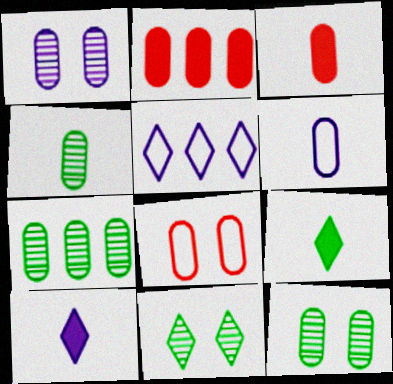[[2, 6, 12], 
[3, 4, 6], 
[4, 7, 12]]